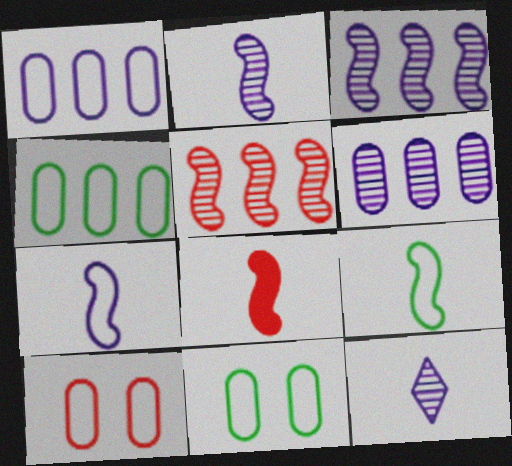[[2, 8, 9]]